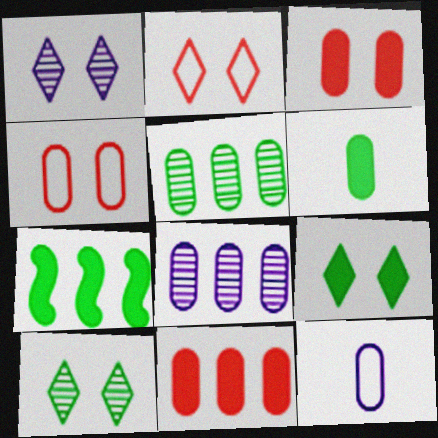[[1, 2, 9], 
[3, 5, 12], 
[4, 6, 8], 
[6, 7, 9]]